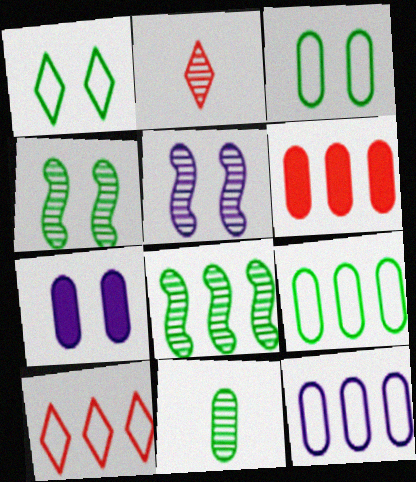[]